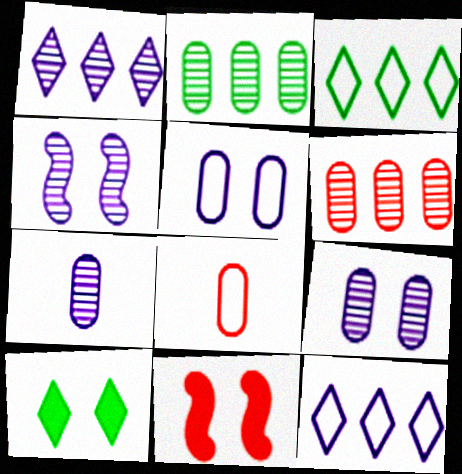[[1, 4, 7], 
[3, 7, 11]]